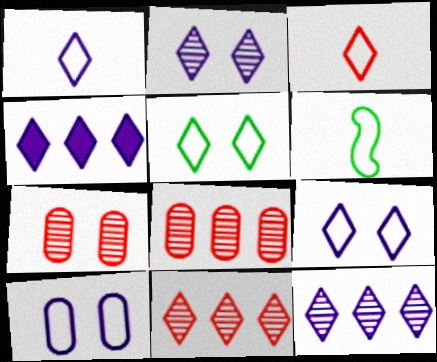[[1, 2, 4], 
[4, 6, 7]]